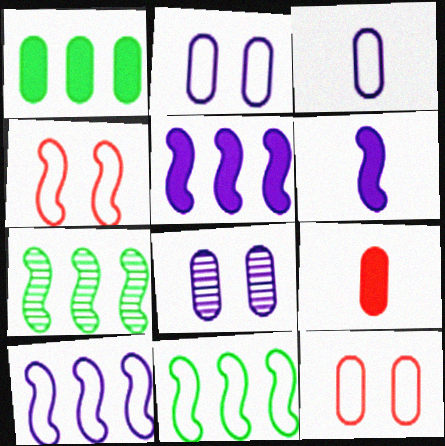[[4, 6, 7]]